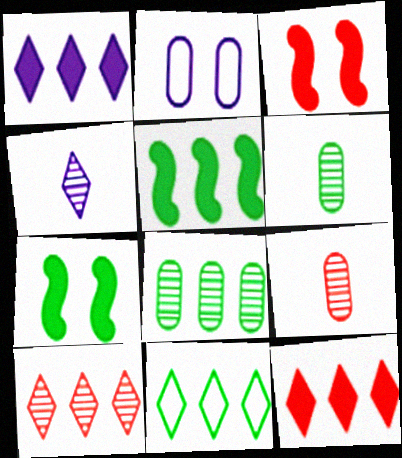[[1, 10, 11], 
[5, 8, 11], 
[6, 7, 11]]